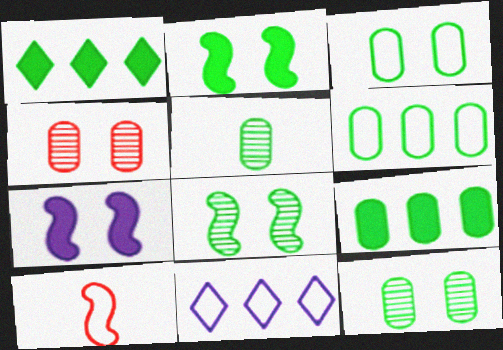[[3, 5, 9], 
[3, 10, 11]]